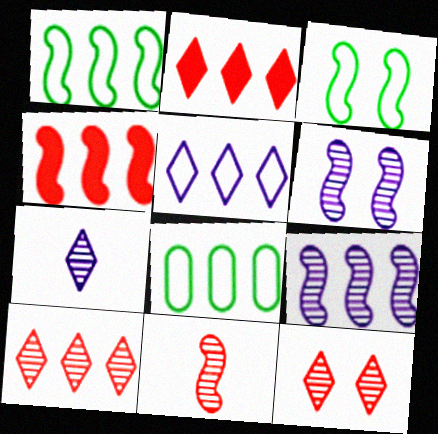[[1, 4, 9], 
[2, 8, 9]]